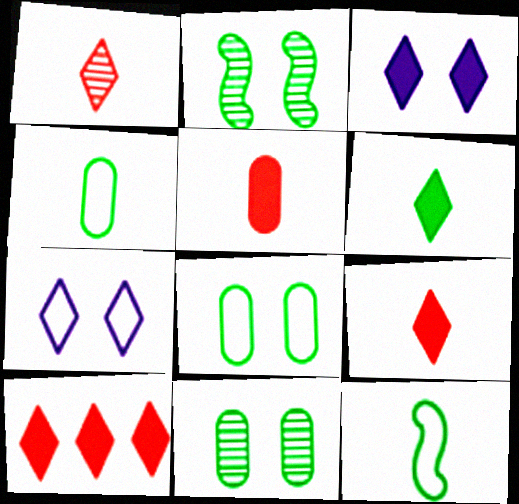[[3, 6, 10]]